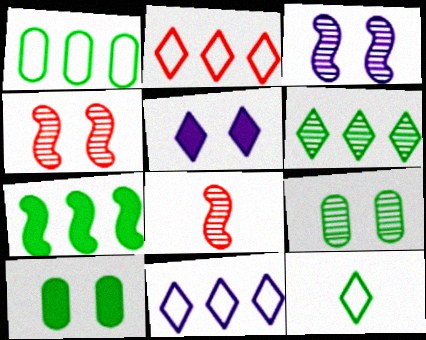[[1, 5, 8], 
[1, 6, 7], 
[7, 9, 12], 
[8, 10, 11]]